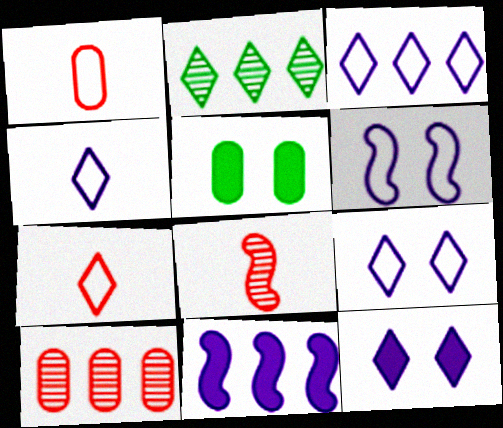[[2, 7, 12], 
[3, 4, 9], 
[3, 5, 8]]